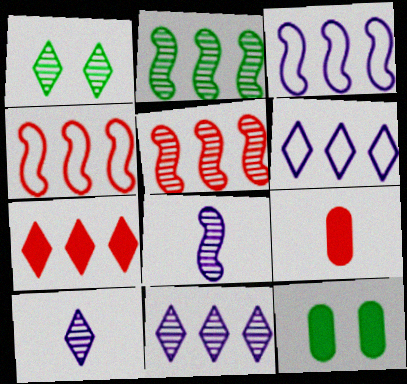[[1, 3, 9], 
[4, 10, 12]]